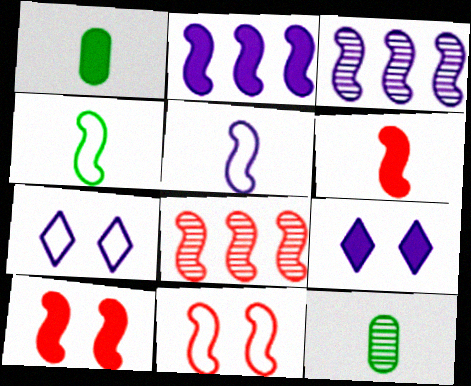[[1, 7, 8], 
[3, 4, 10], 
[6, 8, 11]]